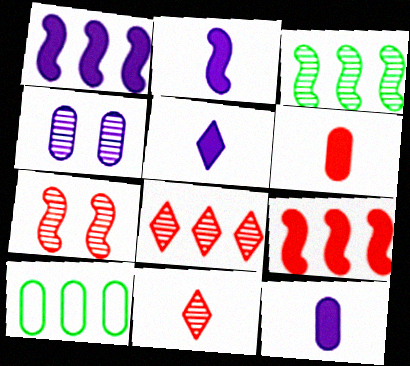[[1, 8, 10], 
[2, 5, 12], 
[3, 4, 11], 
[4, 6, 10], 
[5, 7, 10]]